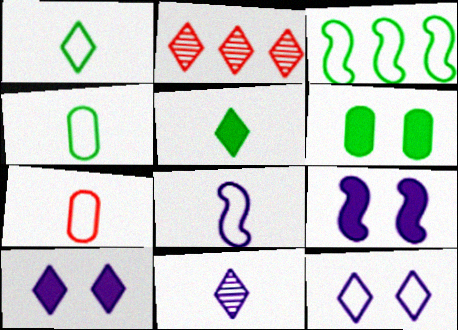[[1, 2, 10], 
[1, 7, 8], 
[2, 4, 9], 
[2, 5, 12], 
[2, 6, 8], 
[3, 7, 12]]